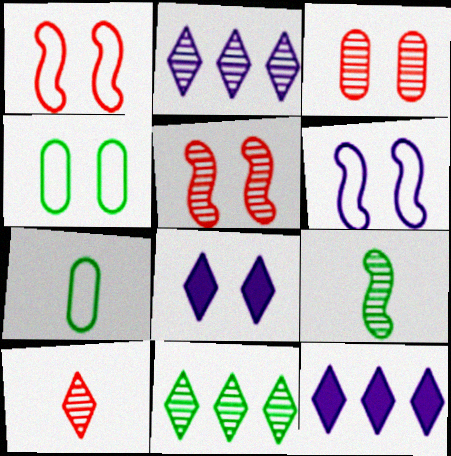[[2, 3, 9], 
[4, 5, 8], 
[5, 7, 12]]